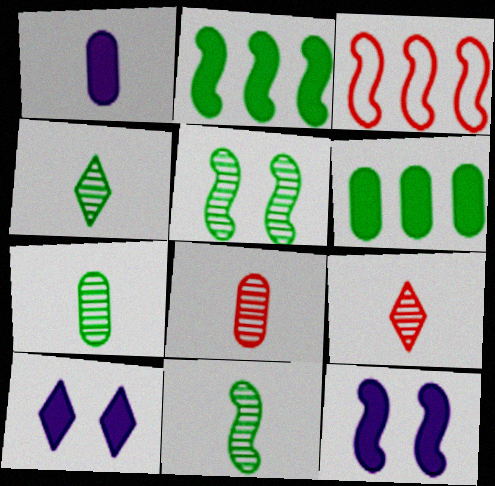[[3, 7, 10], 
[3, 11, 12], 
[4, 7, 11]]